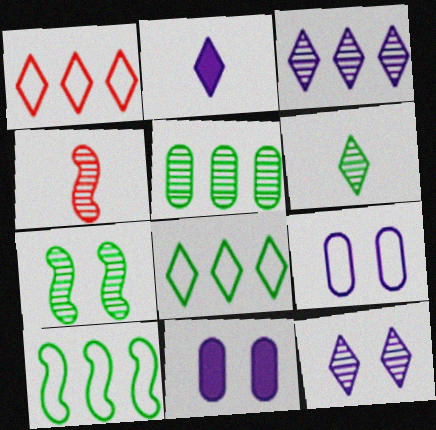[[4, 5, 12], 
[4, 8, 11], 
[5, 6, 7]]